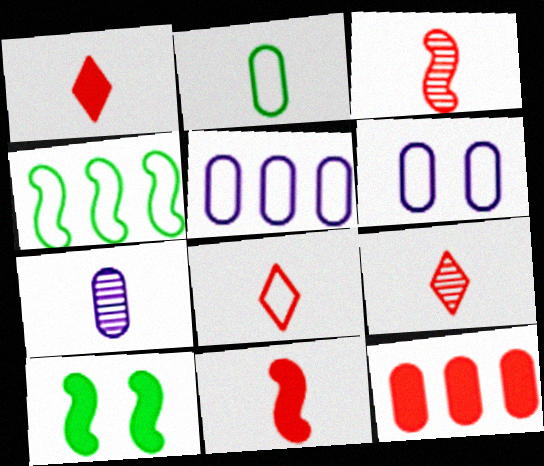[[1, 8, 9], 
[4, 6, 8], 
[5, 9, 10]]